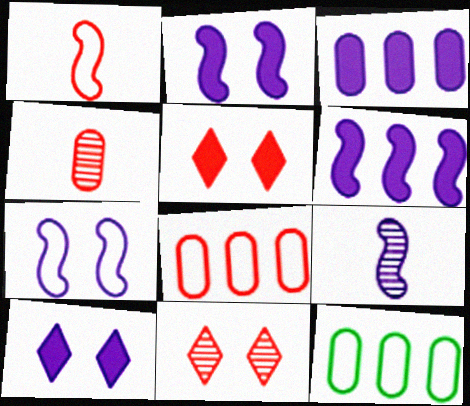[[5, 9, 12], 
[6, 7, 9]]